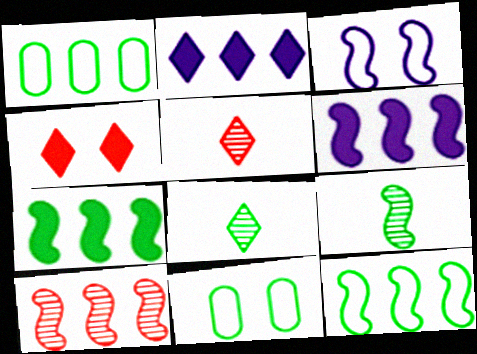[[1, 2, 10], 
[5, 6, 11], 
[6, 10, 12], 
[7, 8, 11]]